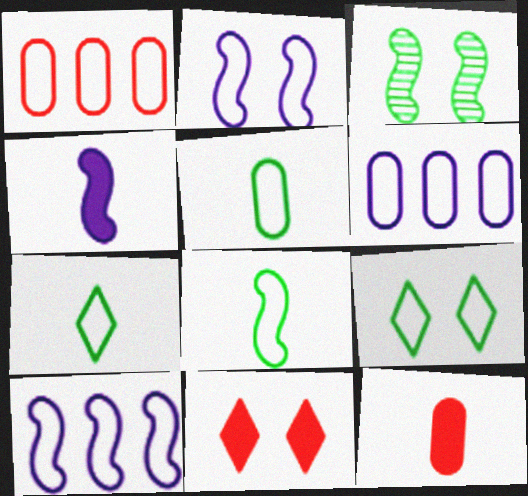[[1, 2, 7], 
[5, 7, 8]]